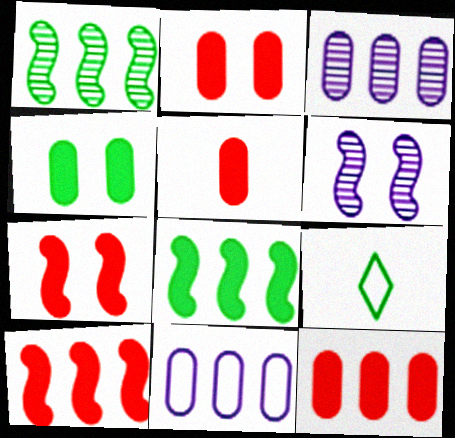[[1, 4, 9], 
[2, 5, 12], 
[3, 7, 9], 
[6, 9, 12]]